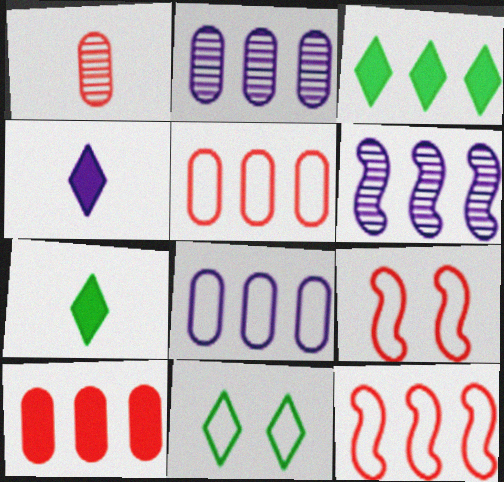[[2, 3, 12], 
[2, 7, 9], 
[3, 5, 6]]